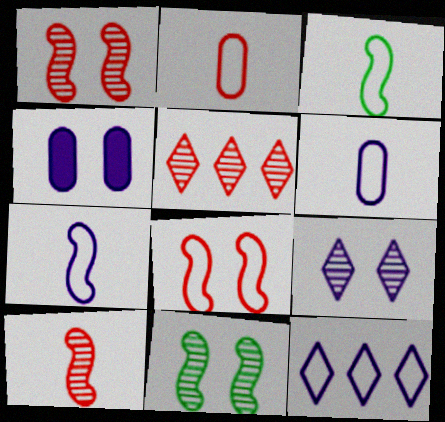[[3, 4, 5]]